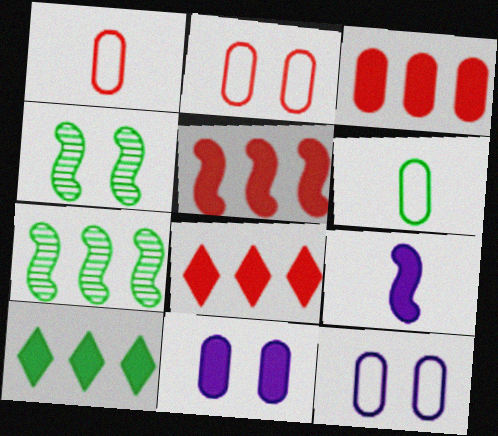[[3, 5, 8], 
[4, 6, 10]]